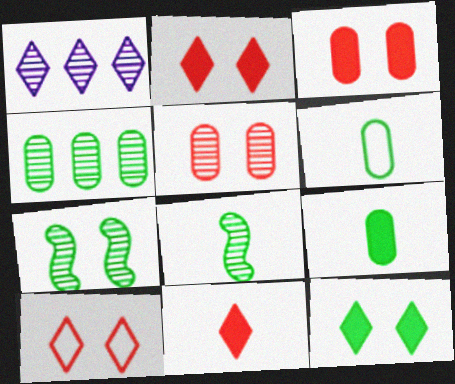[[1, 5, 8]]